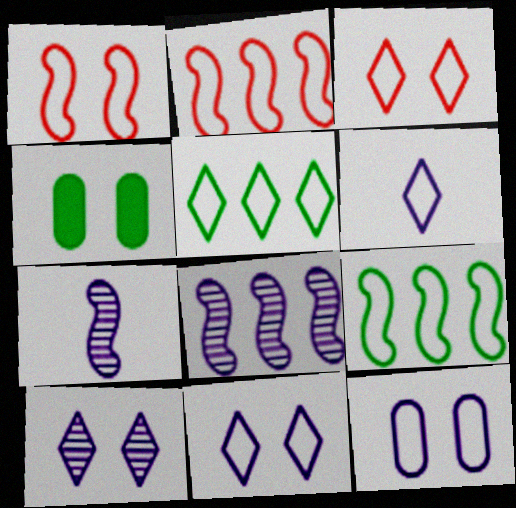[[1, 4, 10], 
[3, 5, 6]]